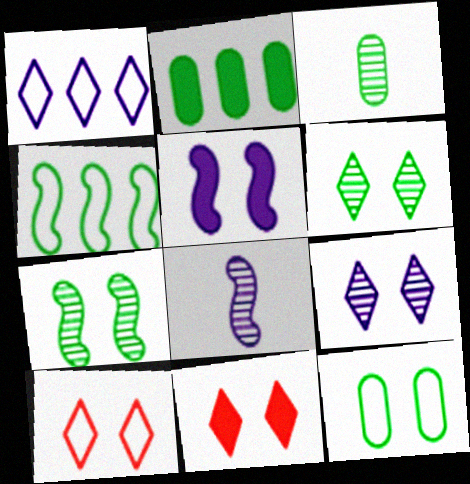[[2, 3, 12], 
[2, 8, 10]]